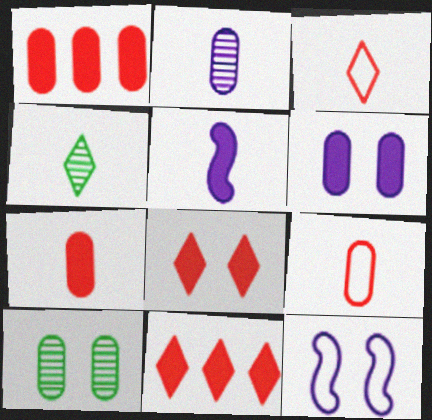[[1, 4, 12], 
[4, 5, 9], 
[8, 10, 12]]